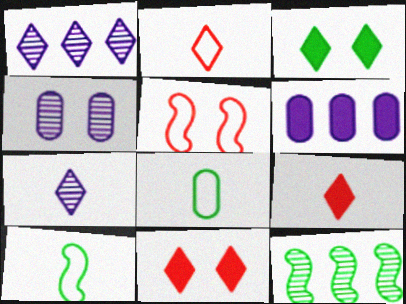[[1, 2, 3], 
[3, 4, 5], 
[3, 8, 12]]